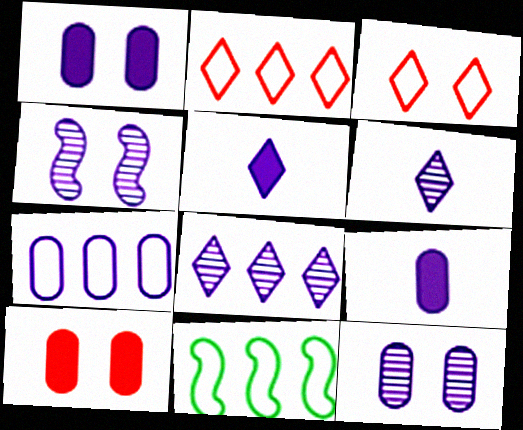[[2, 7, 11], 
[4, 5, 7], 
[6, 10, 11], 
[7, 9, 12]]